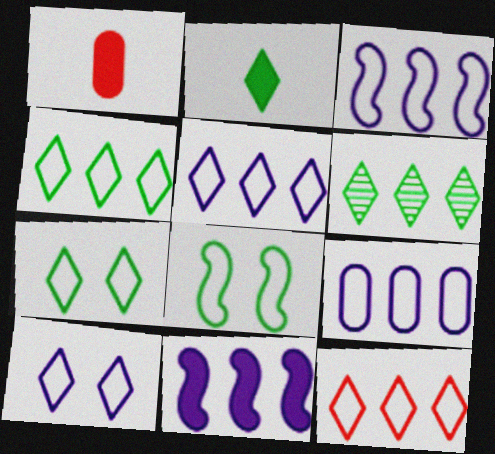[[2, 6, 7], 
[3, 5, 9], 
[4, 5, 12]]